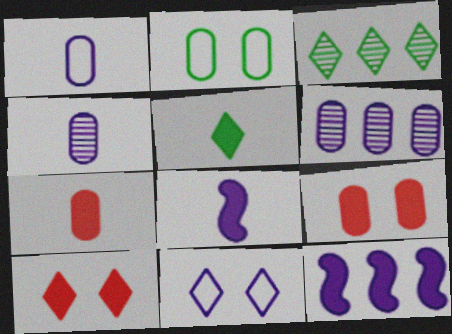[[2, 6, 7], 
[4, 11, 12], 
[5, 7, 8], 
[5, 9, 12], 
[6, 8, 11]]